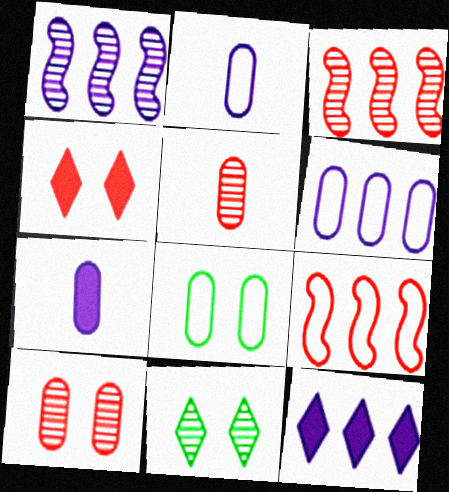[[1, 5, 11], 
[1, 6, 12], 
[4, 5, 9], 
[7, 9, 11]]